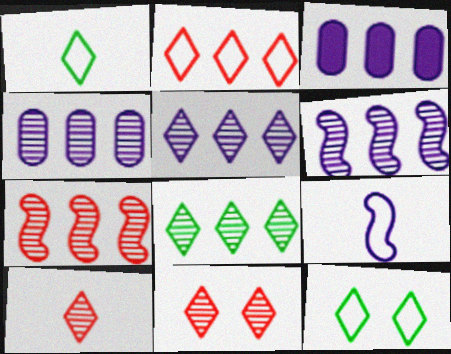[[4, 5, 6], 
[4, 7, 8]]